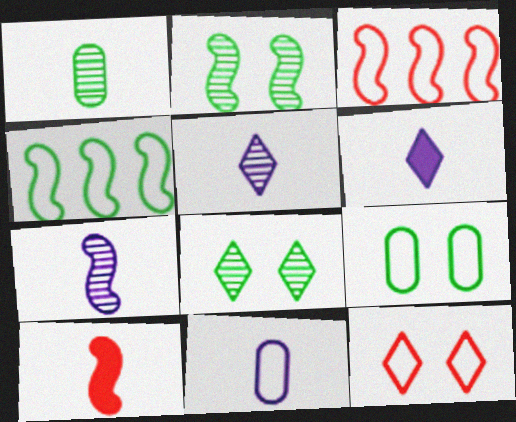[[4, 11, 12], 
[6, 7, 11]]